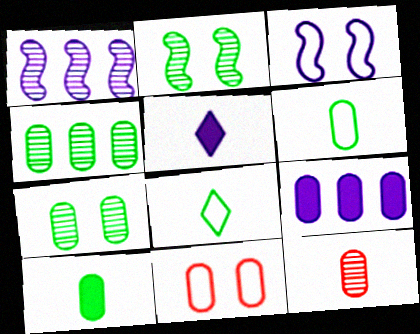[]